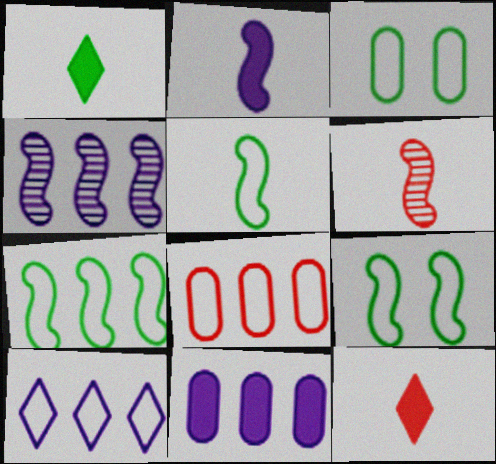[[2, 5, 6], 
[3, 4, 12], 
[4, 10, 11], 
[5, 7, 9], 
[7, 8, 10]]